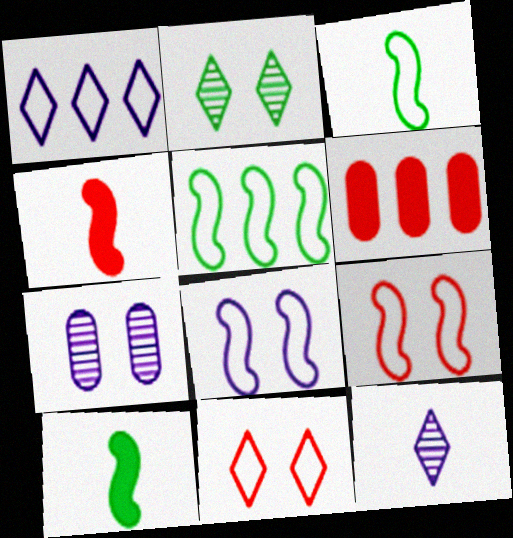[]